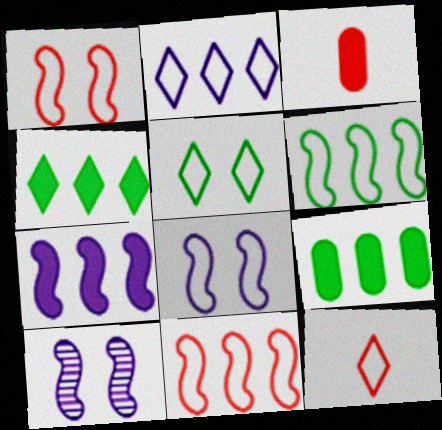[[2, 5, 12], 
[9, 10, 12]]